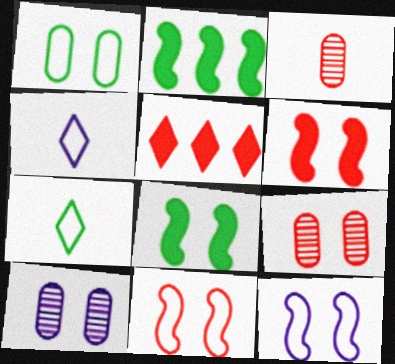[[2, 4, 9], 
[3, 5, 11]]